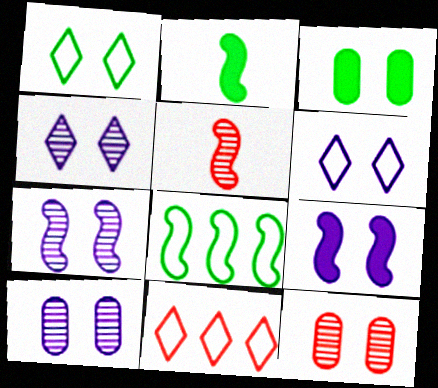[[1, 9, 12], 
[2, 10, 11], 
[4, 7, 10], 
[5, 8, 9], 
[6, 9, 10]]